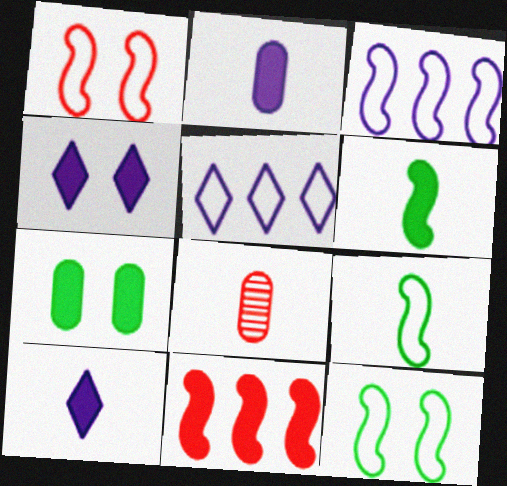[[1, 3, 9], 
[7, 10, 11], 
[8, 9, 10]]